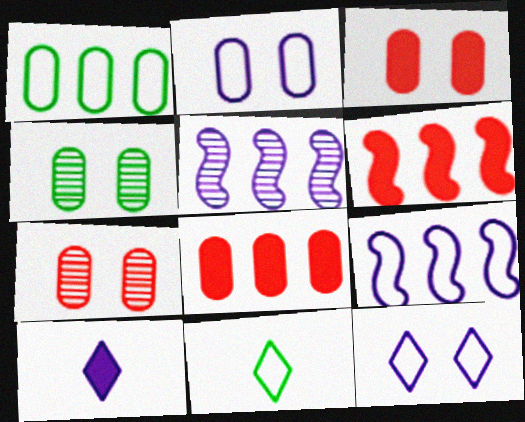[[2, 3, 4], 
[2, 5, 10], 
[3, 5, 11]]